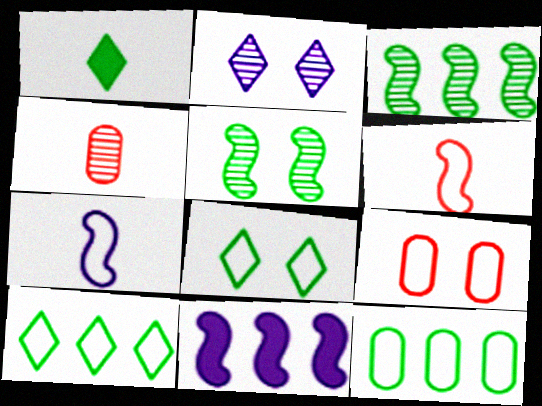[[1, 4, 7], 
[1, 5, 12], 
[2, 3, 4], 
[4, 8, 11], 
[5, 6, 11], 
[7, 9, 10]]